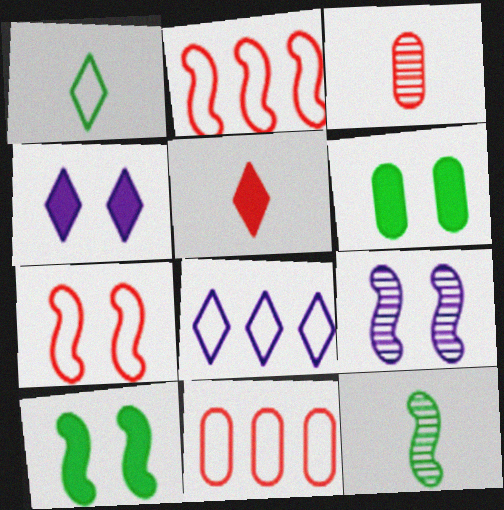[[3, 8, 10], 
[4, 11, 12], 
[7, 9, 10]]